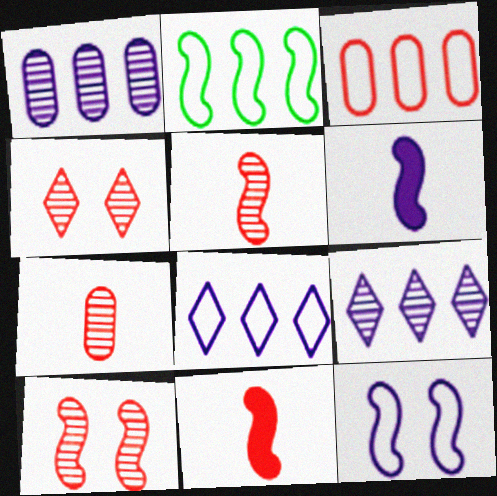[[2, 3, 8], 
[2, 6, 10], 
[3, 4, 11]]